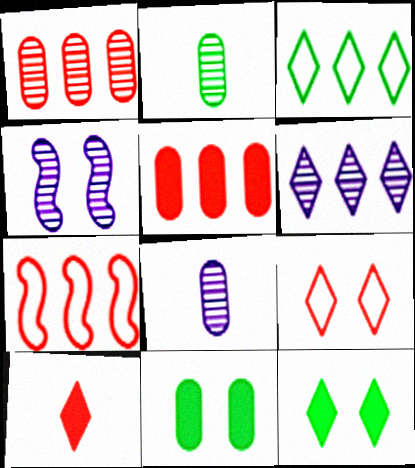[[4, 6, 8], 
[4, 9, 11], 
[7, 8, 12]]